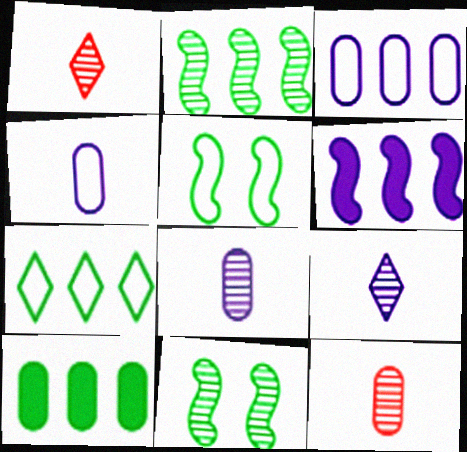[[2, 7, 10]]